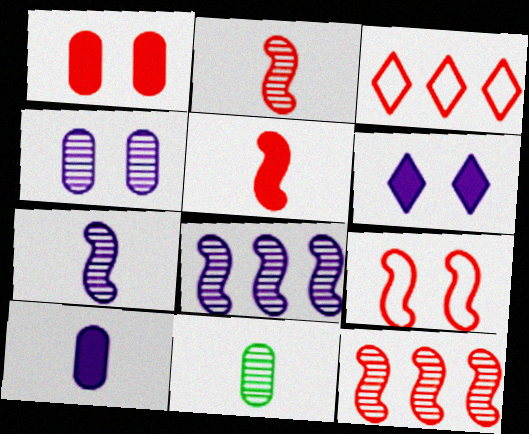[[1, 2, 3], 
[5, 9, 12]]